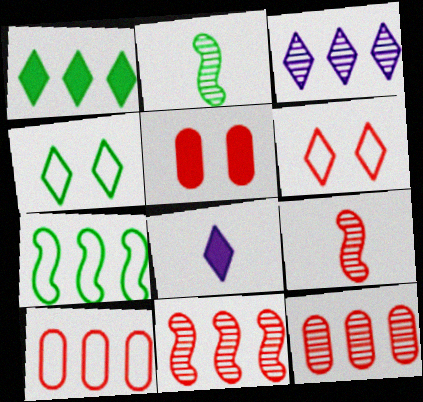[]